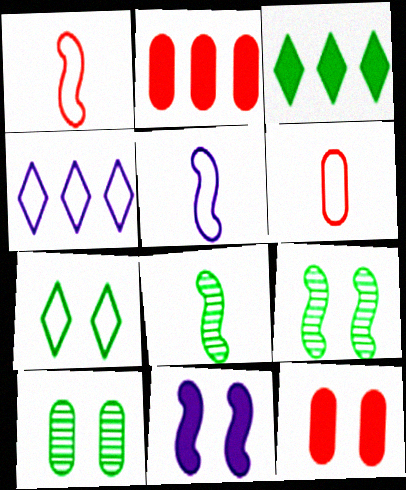[[4, 8, 12]]